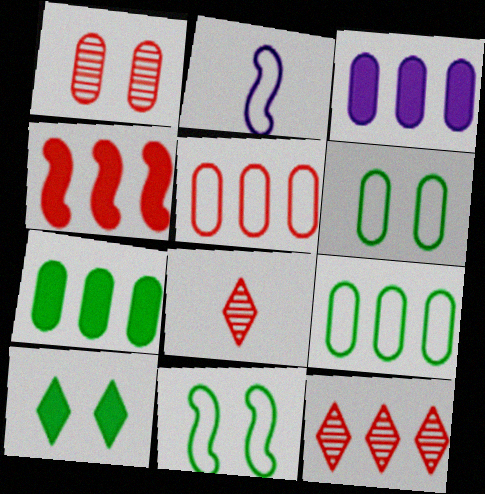[[3, 8, 11], 
[4, 5, 12]]